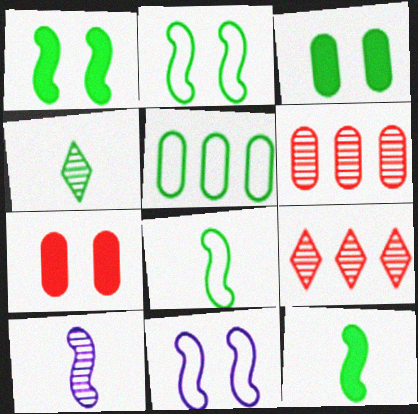[[1, 4, 5]]